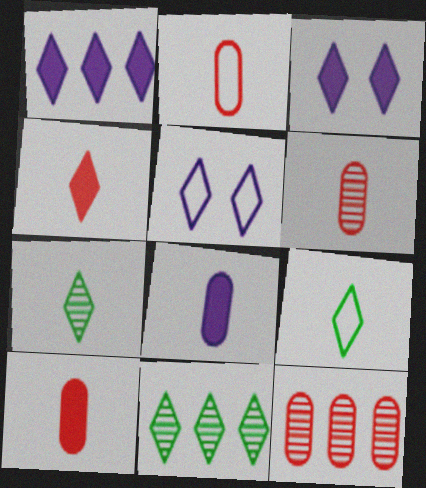[[2, 6, 10], 
[4, 5, 11]]